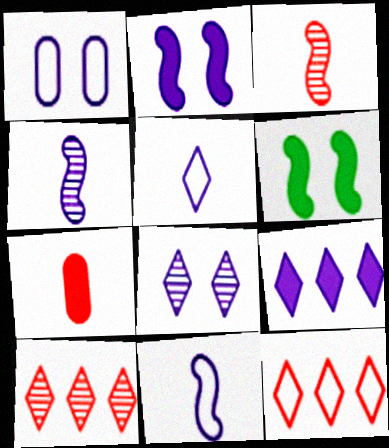[[1, 2, 8], 
[1, 4, 9], 
[5, 8, 9], 
[6, 7, 9]]